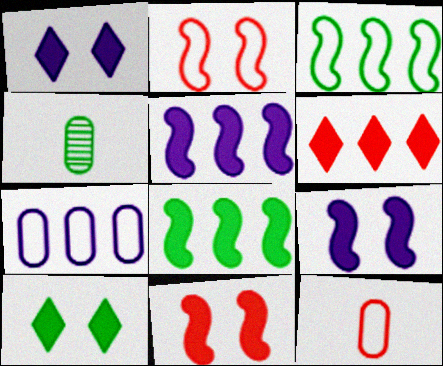[[3, 4, 10]]